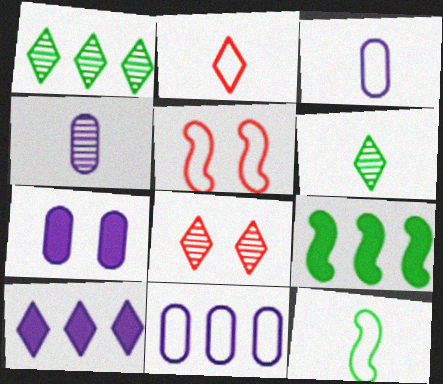[[2, 3, 12], 
[3, 8, 9], 
[4, 7, 11]]